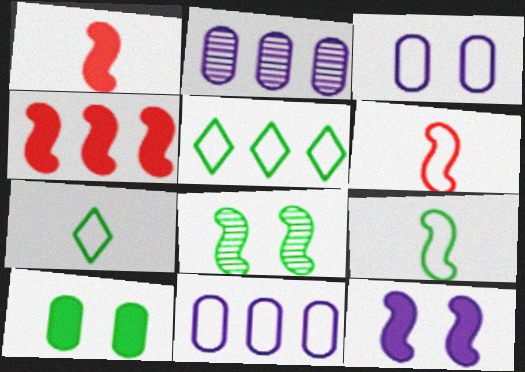[[2, 4, 5], 
[3, 5, 6]]